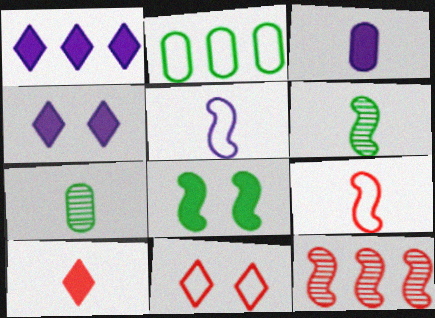[[1, 2, 12], 
[2, 5, 11], 
[5, 7, 10], 
[5, 8, 12]]